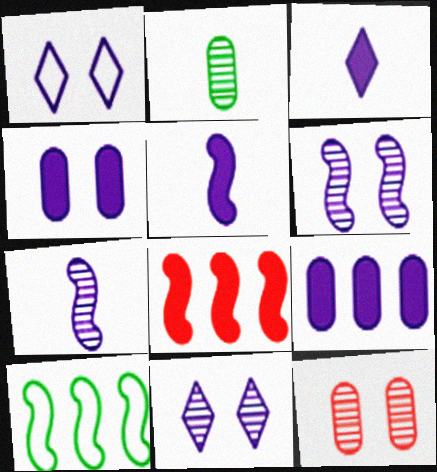[[1, 2, 8], 
[1, 4, 6], 
[1, 7, 9], 
[3, 10, 12]]